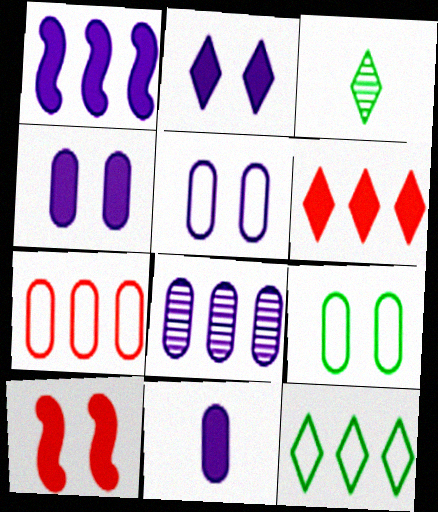[[1, 2, 11], 
[5, 8, 11]]